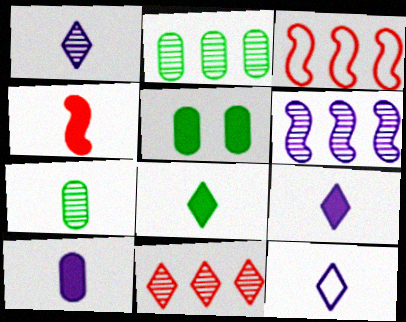[[1, 3, 5], 
[1, 9, 12], 
[2, 6, 11], 
[4, 7, 12], 
[4, 8, 10]]